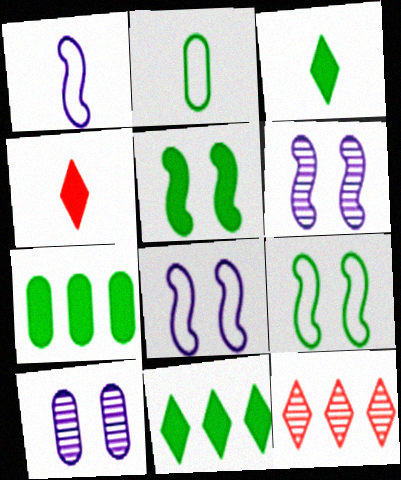[[3, 5, 7]]